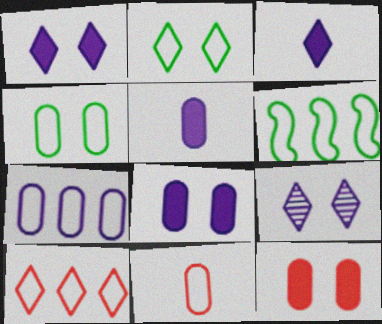[[4, 7, 11], 
[6, 7, 10]]